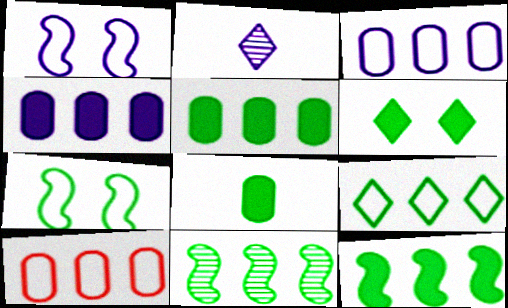[[1, 2, 4], 
[5, 9, 11], 
[6, 8, 12]]